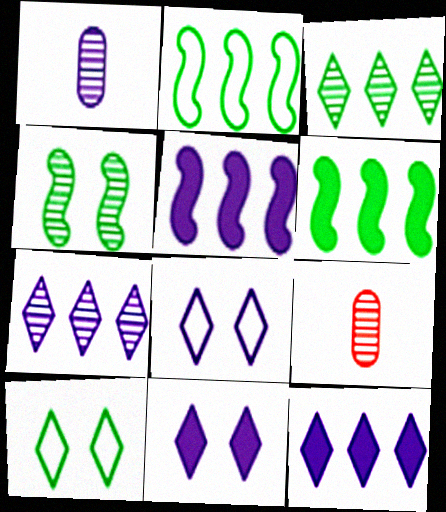[[1, 5, 8], 
[2, 9, 11], 
[4, 7, 9], 
[5, 9, 10], 
[6, 8, 9]]